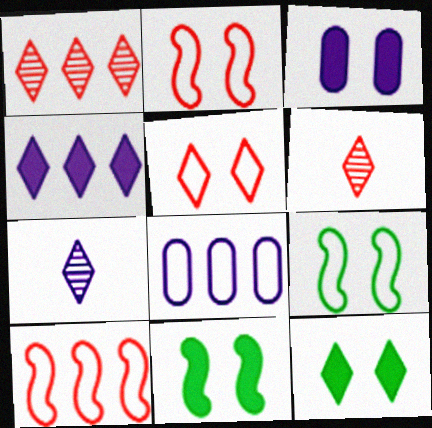[[6, 8, 11]]